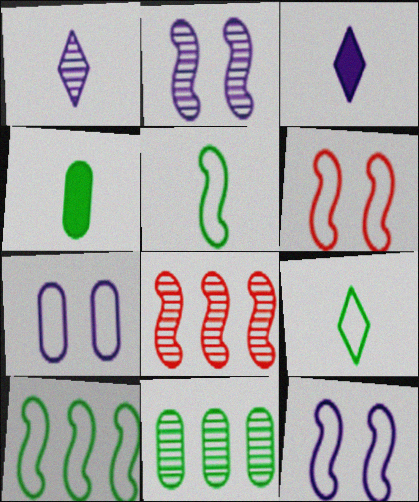[[3, 6, 11]]